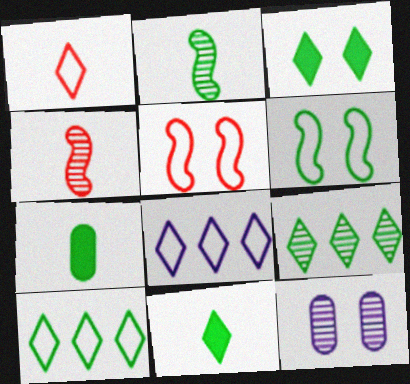[[3, 5, 12], 
[4, 9, 12], 
[6, 7, 9]]